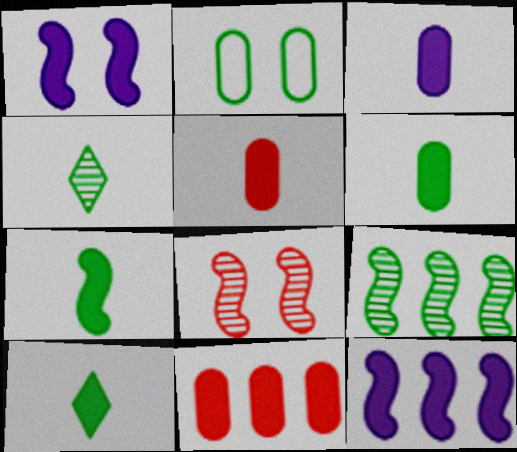[[1, 10, 11], 
[2, 9, 10], 
[3, 5, 6], 
[6, 7, 10]]